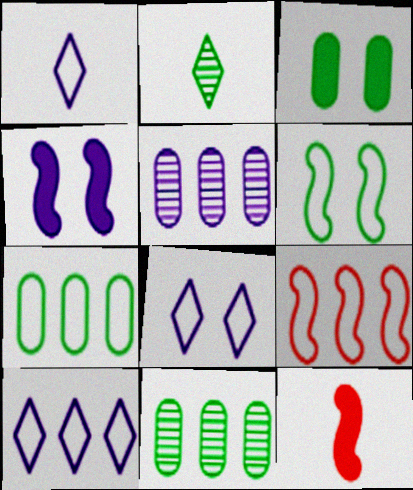[[1, 4, 5], 
[1, 8, 10], 
[7, 9, 10], 
[8, 11, 12]]